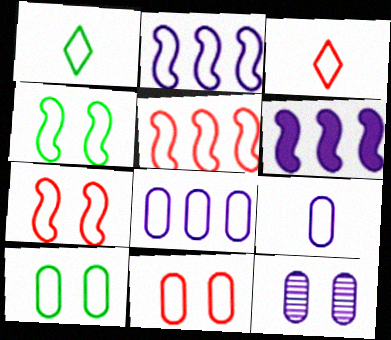[[1, 2, 11], 
[1, 7, 8], 
[2, 3, 10], 
[3, 4, 8], 
[3, 5, 11]]